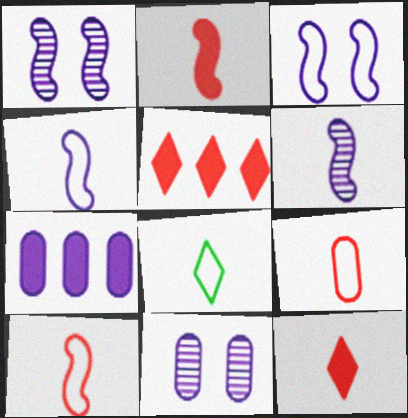[[4, 8, 9]]